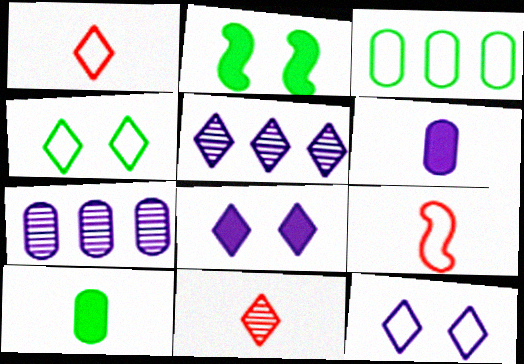[[1, 2, 7], 
[3, 9, 12]]